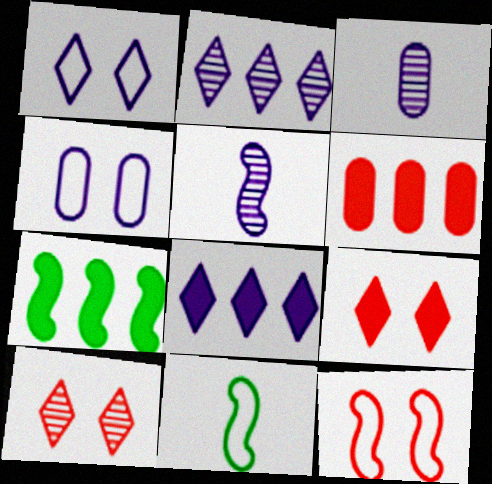[[4, 5, 8], 
[5, 7, 12], 
[6, 7, 8]]